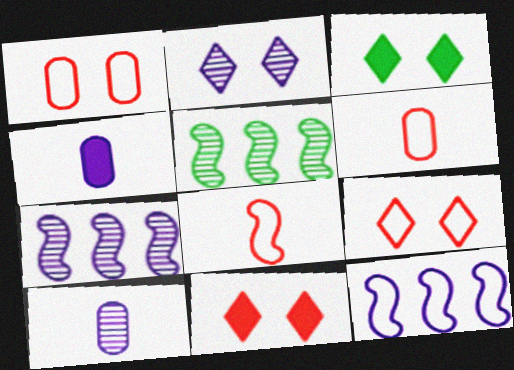[[2, 3, 9], 
[2, 4, 12], 
[2, 7, 10], 
[3, 6, 7], 
[4, 5, 9]]